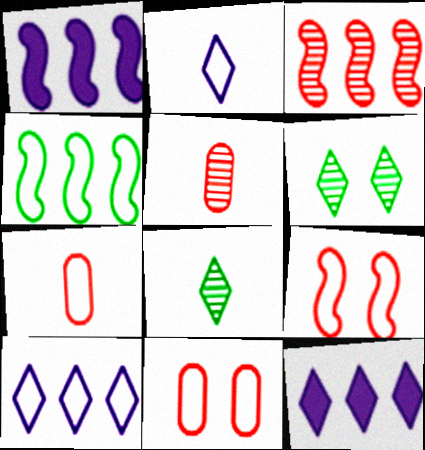[[1, 3, 4], 
[1, 6, 7], 
[1, 8, 11], 
[2, 4, 11]]